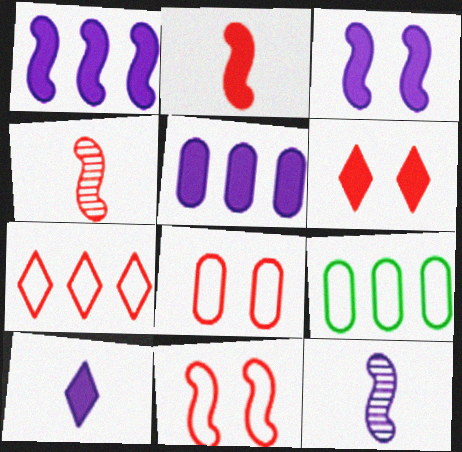[[3, 5, 10], 
[6, 9, 12]]